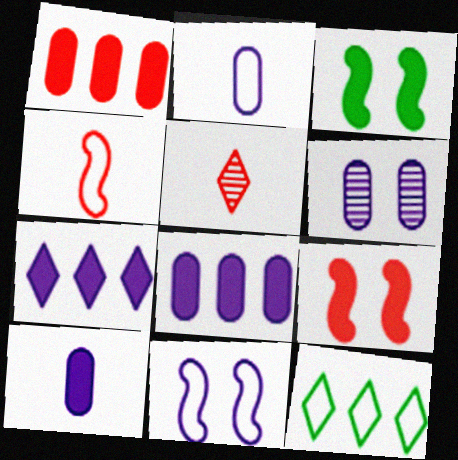[[2, 6, 8]]